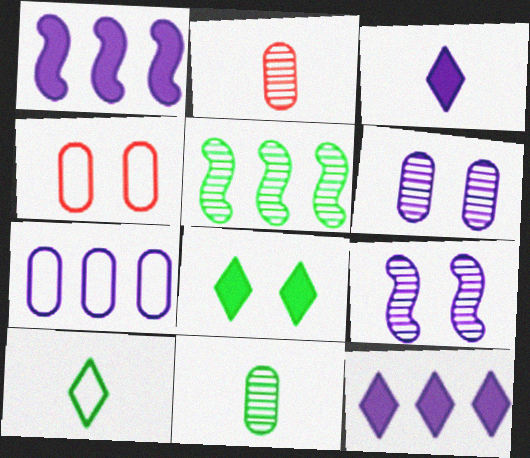[[3, 4, 5], 
[3, 7, 9], 
[4, 8, 9]]